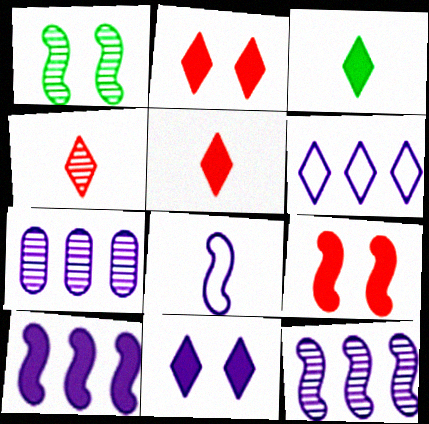[[1, 4, 7], 
[6, 7, 10], 
[7, 8, 11]]